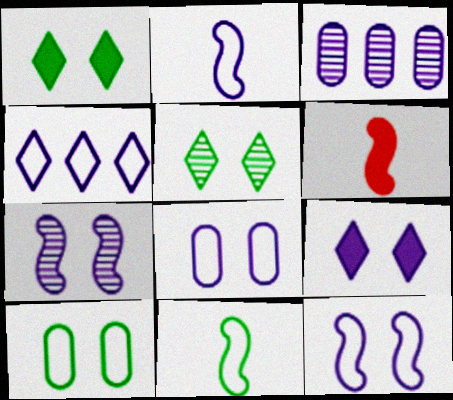[[2, 3, 9], 
[2, 4, 8], 
[7, 8, 9]]